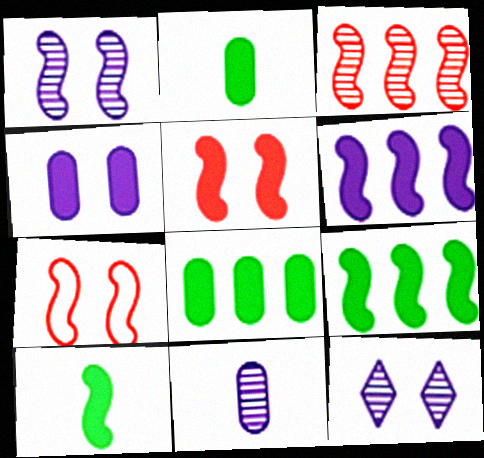[[5, 6, 10]]